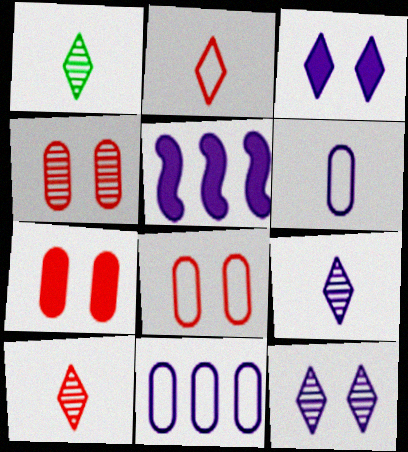[[1, 5, 8], 
[1, 9, 10], 
[4, 7, 8], 
[5, 6, 12]]